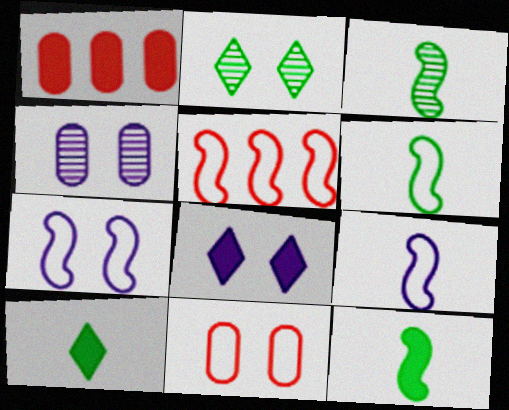[[1, 2, 9], 
[1, 8, 12], 
[3, 6, 12], 
[4, 5, 10], 
[4, 7, 8], 
[5, 6, 7]]